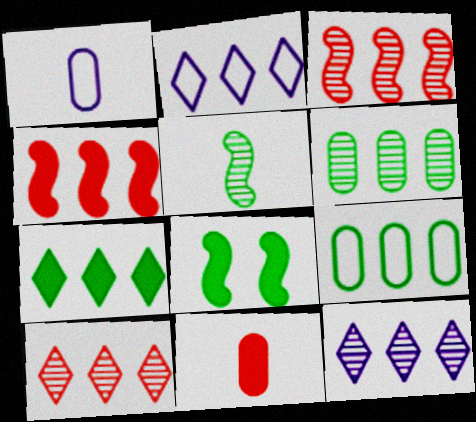[[1, 8, 10], 
[2, 4, 6], 
[2, 7, 10], 
[3, 6, 12], 
[4, 9, 12]]